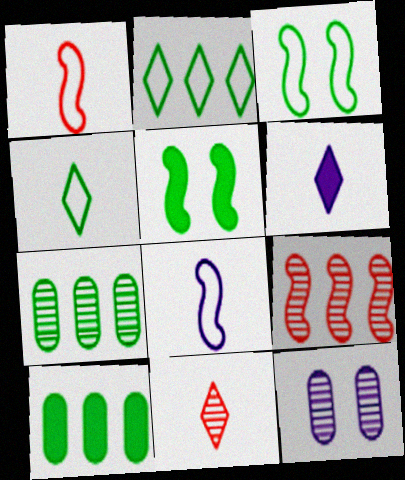[[4, 5, 7], 
[4, 6, 11], 
[5, 8, 9]]